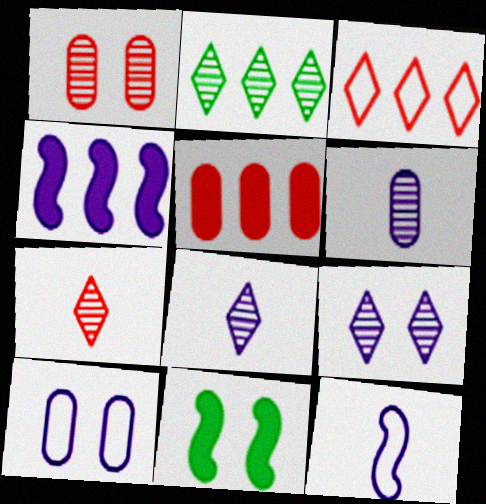[[2, 7, 9], 
[3, 6, 11], 
[4, 8, 10]]